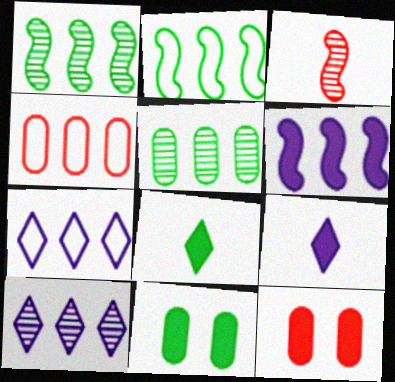[[2, 4, 7], 
[3, 7, 11], 
[6, 8, 12]]